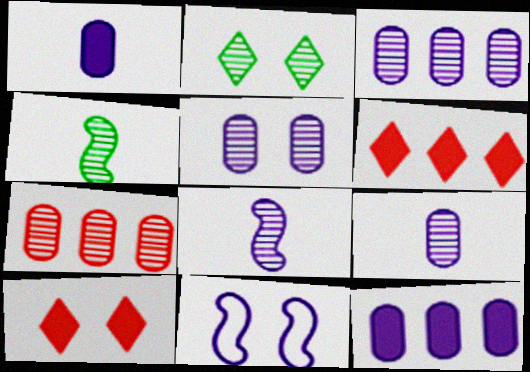[[2, 7, 8], 
[3, 5, 9]]